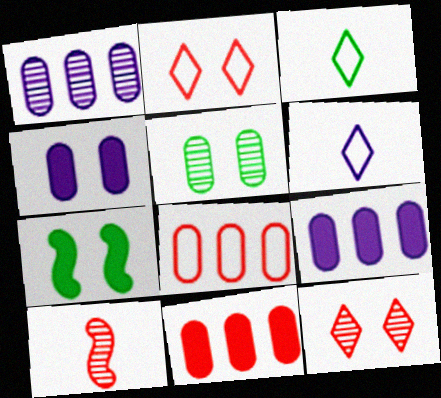[[2, 10, 11]]